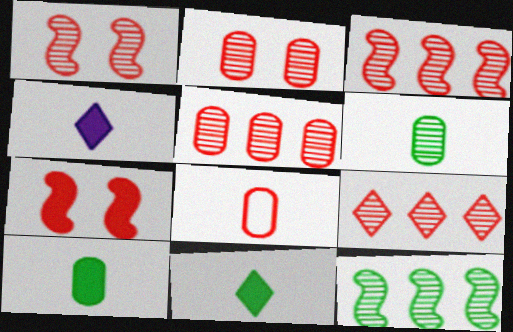[[3, 5, 9], 
[7, 8, 9]]